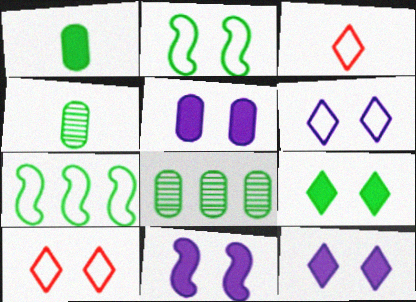[[3, 8, 11], 
[4, 7, 9], 
[5, 11, 12]]